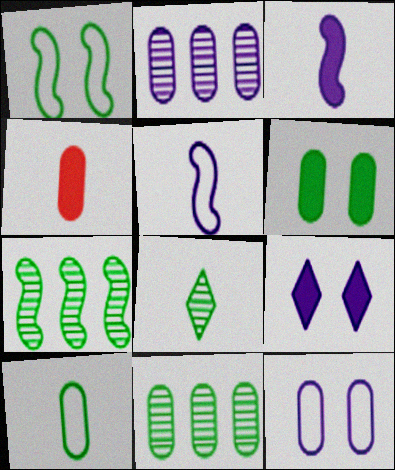[[2, 5, 9], 
[4, 5, 8], 
[4, 11, 12], 
[6, 10, 11]]